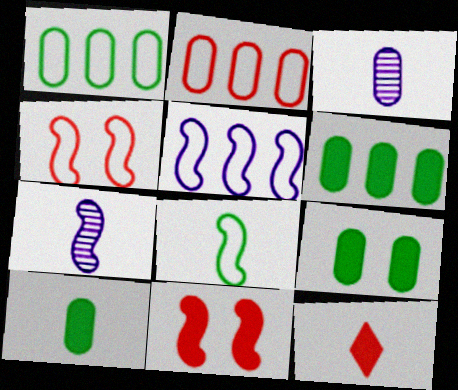[[2, 3, 9], 
[3, 8, 12], 
[4, 5, 8], 
[6, 9, 10]]